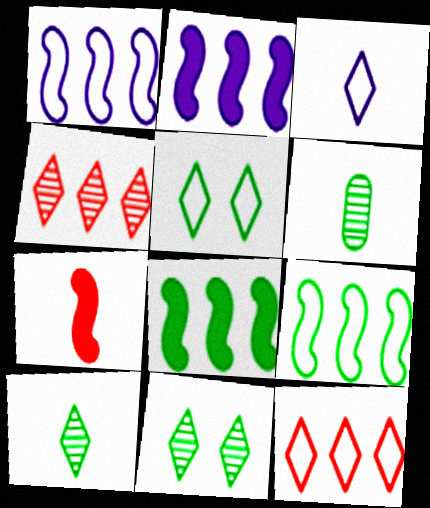[[3, 5, 12], 
[3, 6, 7], 
[5, 6, 8]]